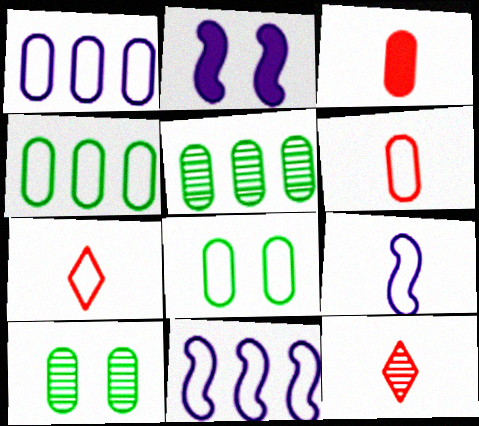[[1, 3, 10], 
[1, 6, 8], 
[2, 4, 12], 
[2, 5, 7], 
[7, 8, 11]]